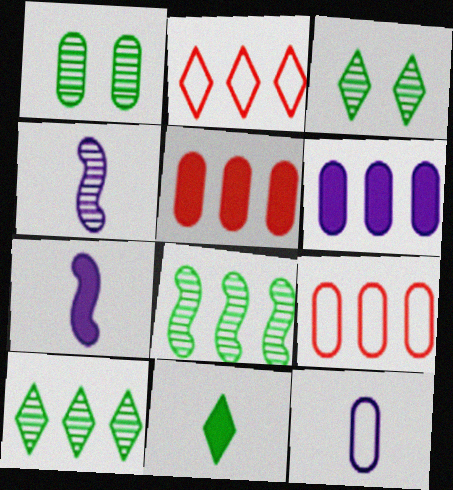[[1, 2, 7], 
[1, 5, 12], 
[2, 6, 8], 
[3, 7, 9]]